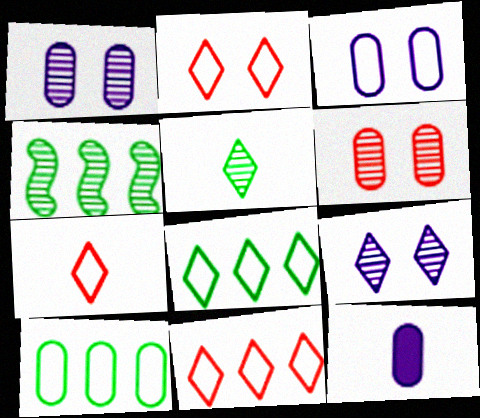[[2, 4, 12], 
[2, 7, 11], 
[6, 10, 12]]